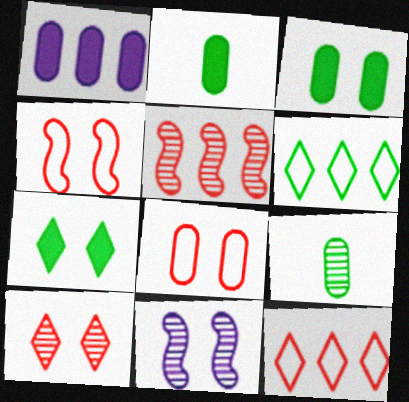[[1, 5, 6], 
[1, 8, 9], 
[2, 11, 12], 
[7, 8, 11]]